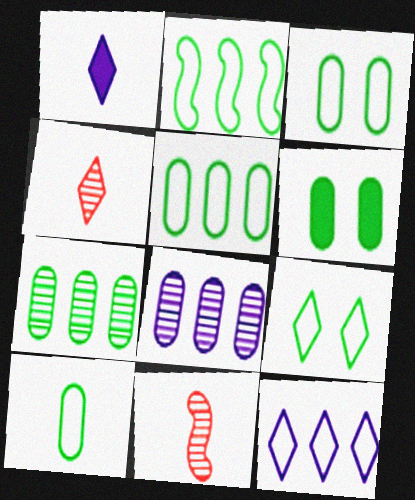[[1, 10, 11], 
[2, 9, 10], 
[3, 5, 10], 
[6, 7, 10], 
[6, 11, 12]]